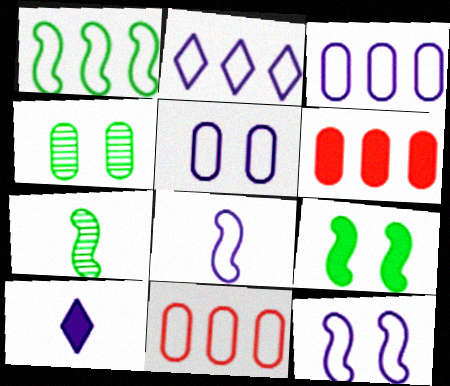[[1, 2, 11], 
[1, 7, 9], 
[2, 5, 8], 
[6, 9, 10]]